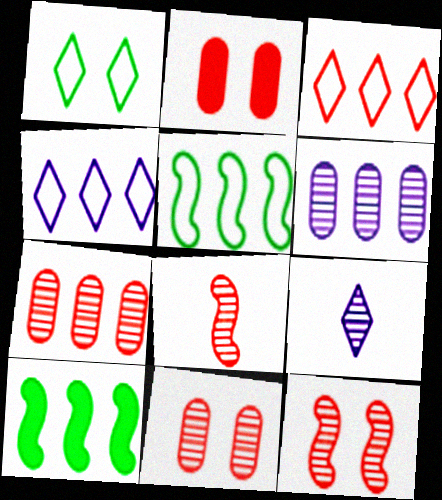[[2, 3, 8], 
[2, 5, 9], 
[3, 6, 10], 
[4, 7, 10]]